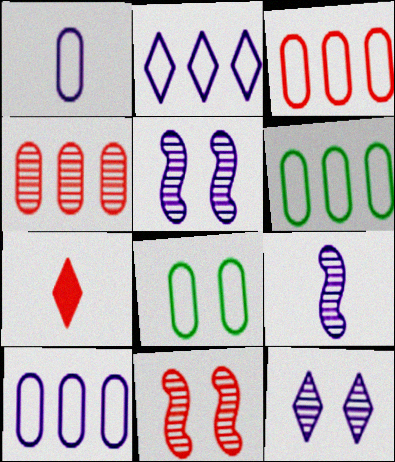[[1, 3, 8], 
[3, 6, 10], 
[3, 7, 11], 
[5, 6, 7]]